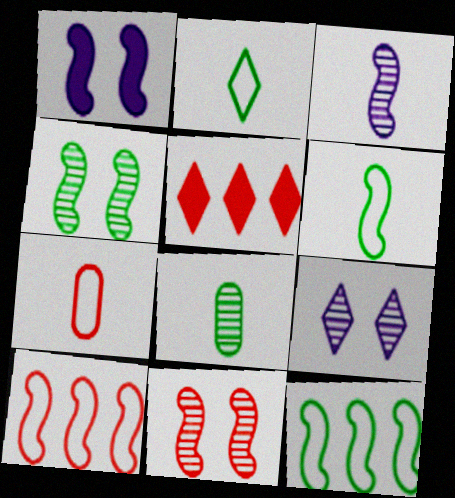[[2, 5, 9], 
[5, 7, 11]]